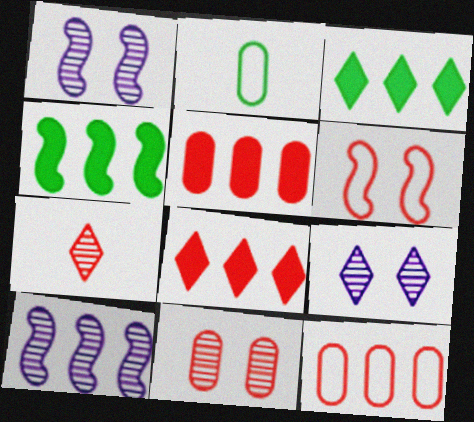[[1, 2, 8], 
[3, 10, 12], 
[5, 6, 7]]